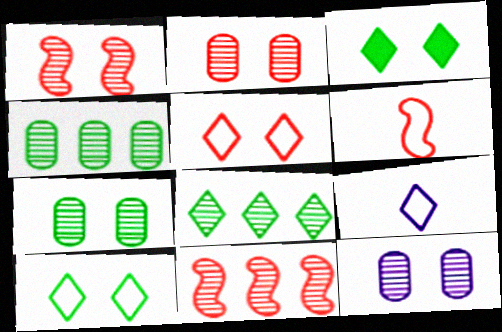[[2, 7, 12]]